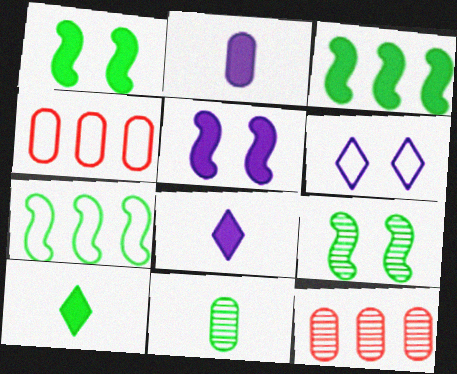[[4, 8, 9]]